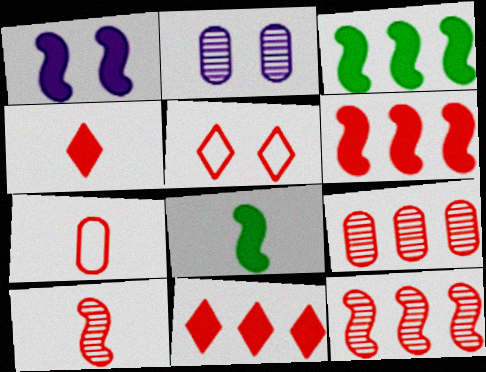[[1, 6, 8], 
[4, 7, 10]]